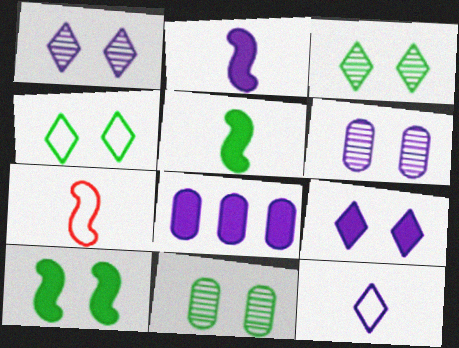[[2, 8, 9], 
[3, 7, 8], 
[4, 10, 11]]